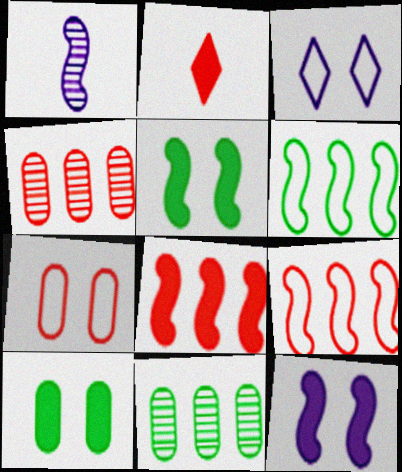[[1, 5, 9]]